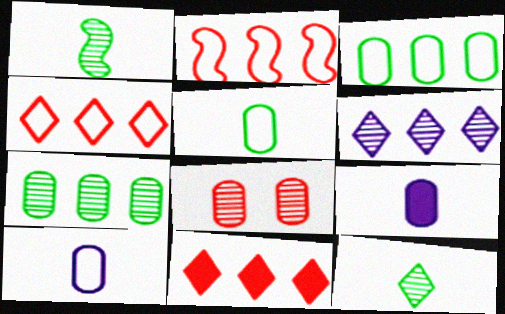[[1, 6, 8], 
[3, 8, 9]]